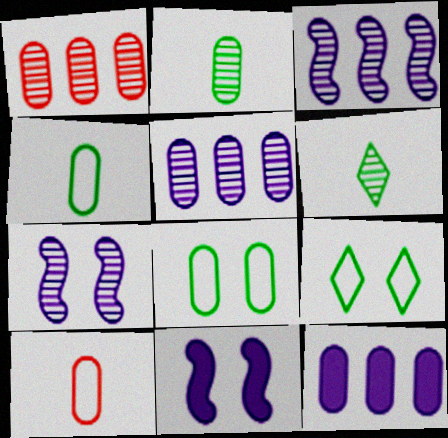[[1, 6, 7]]